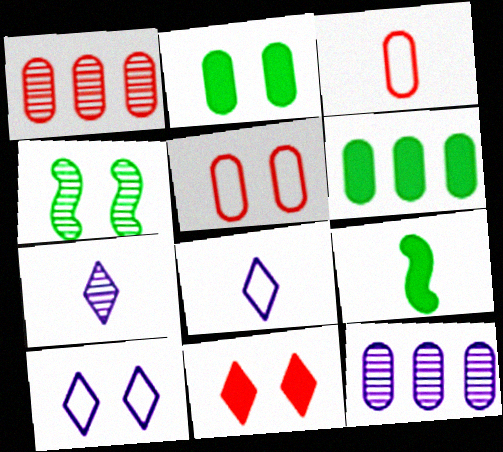[[1, 4, 7], 
[1, 9, 10], 
[2, 3, 12], 
[3, 7, 9]]